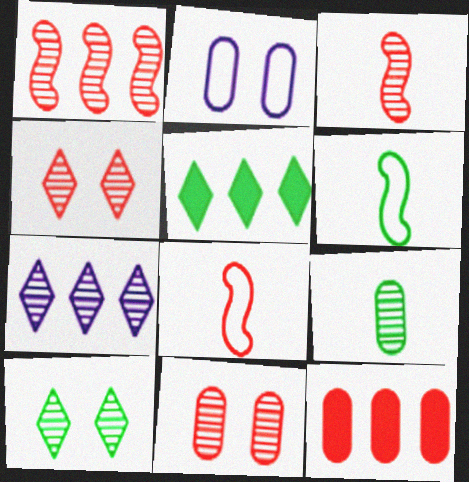[[2, 3, 5], 
[2, 9, 12], 
[4, 8, 12]]